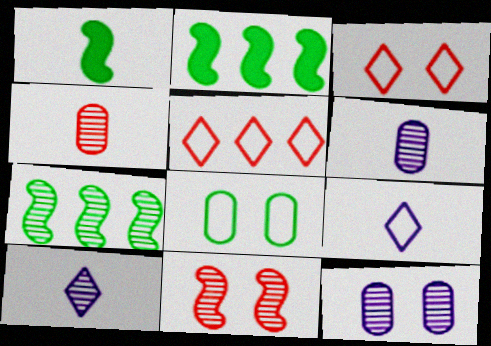[[1, 4, 9], 
[1, 5, 12], 
[2, 3, 6]]